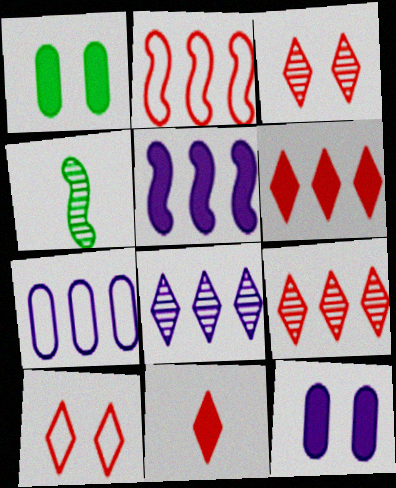[[1, 5, 11], 
[5, 7, 8], 
[9, 10, 11]]